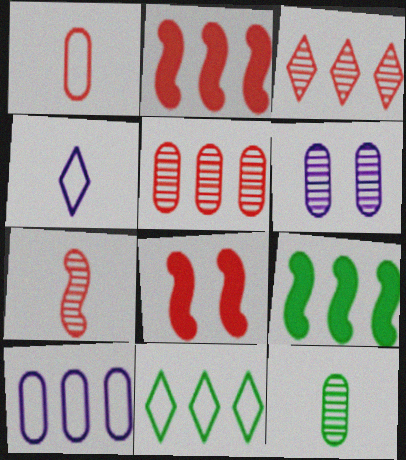[[1, 3, 8], 
[3, 9, 10], 
[5, 6, 12]]